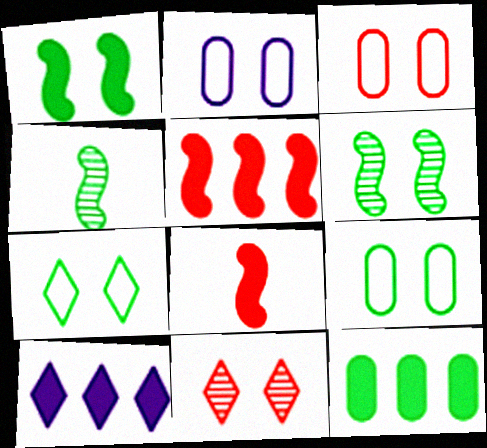[[1, 2, 11], 
[2, 3, 9], 
[3, 4, 10], 
[4, 7, 12], 
[5, 10, 12]]